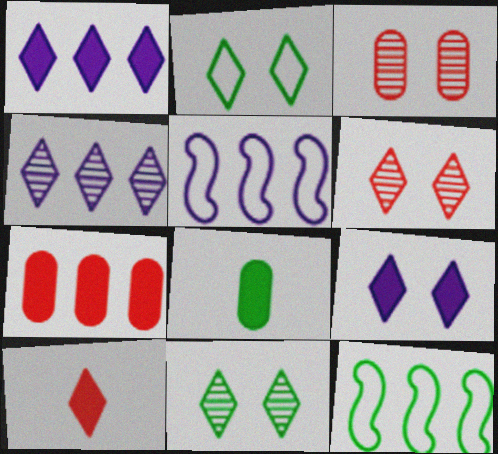[[2, 4, 10], 
[2, 6, 9], 
[4, 7, 12], 
[5, 6, 8], 
[8, 11, 12]]